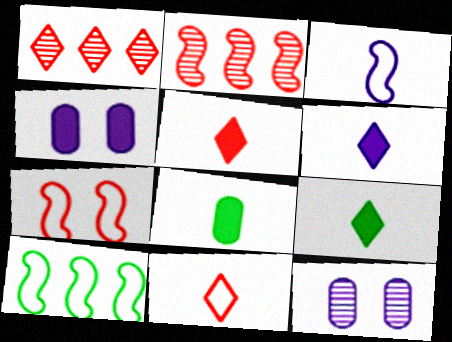[[3, 7, 10], 
[5, 6, 9], 
[5, 10, 12]]